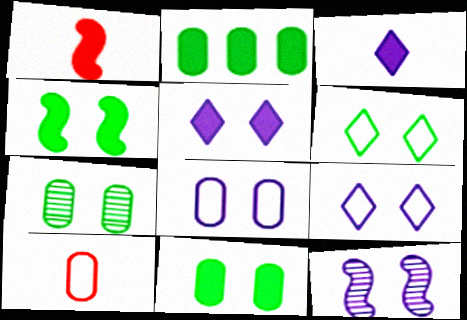[[1, 2, 5], 
[4, 6, 7], 
[5, 8, 12]]